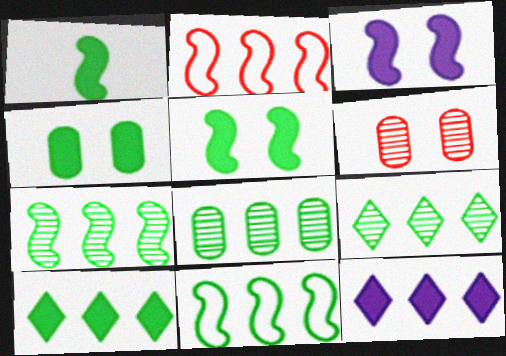[[1, 4, 10], 
[2, 8, 12], 
[7, 8, 9], 
[8, 10, 11]]